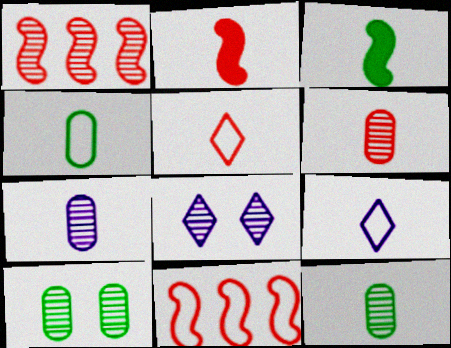[[1, 8, 12], 
[2, 5, 6], 
[2, 9, 12], 
[3, 5, 7], 
[3, 6, 9], 
[6, 7, 12]]